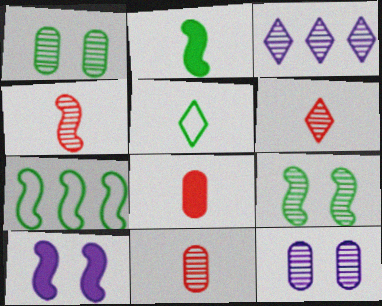[[1, 3, 4], 
[2, 7, 9], 
[3, 9, 11], 
[4, 6, 11], 
[4, 7, 10]]